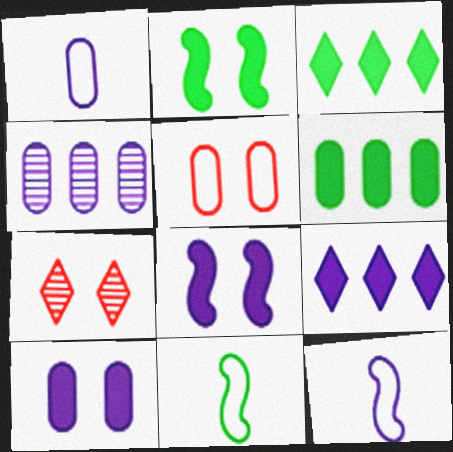[[1, 4, 10], 
[6, 7, 12]]